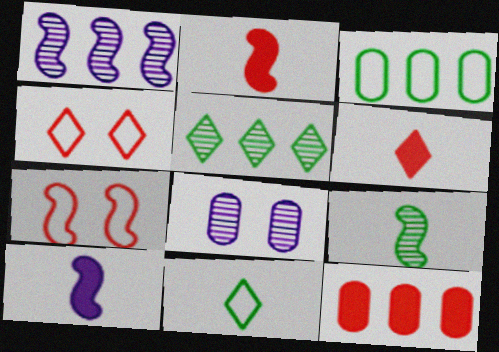[]